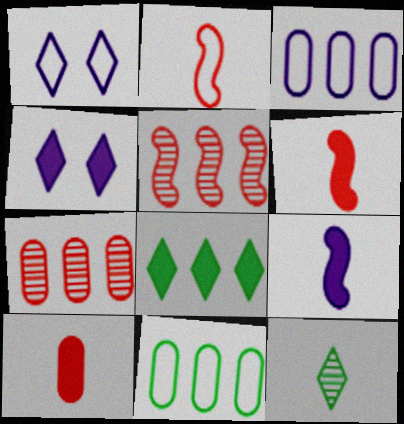[[1, 2, 11], 
[3, 5, 8]]